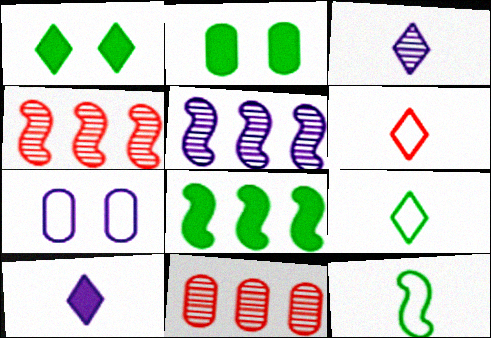[[2, 5, 6], 
[5, 7, 10]]